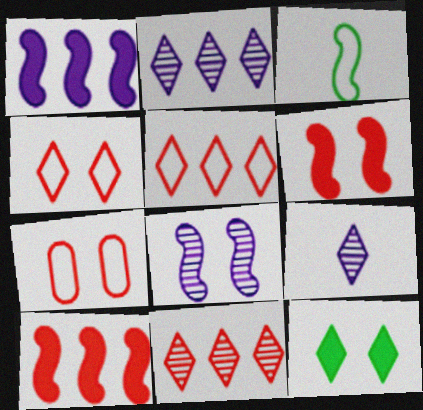[[3, 8, 10], 
[5, 9, 12], 
[7, 8, 12]]